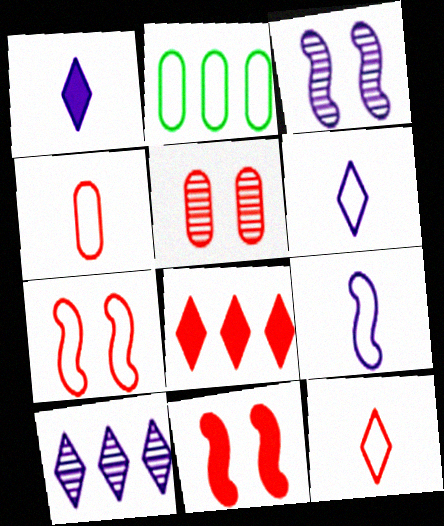[[2, 6, 7]]